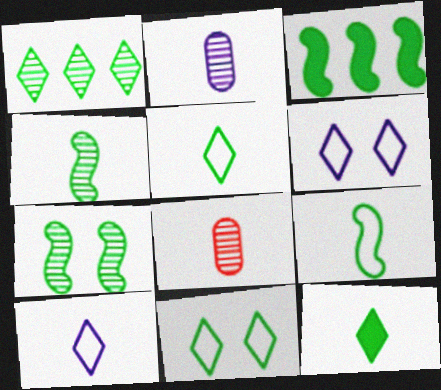[[1, 11, 12], 
[3, 6, 8], 
[3, 7, 9]]